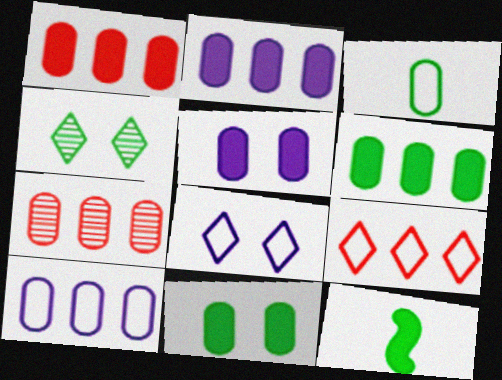[[1, 2, 6], 
[3, 5, 7], 
[6, 7, 10], 
[7, 8, 12]]